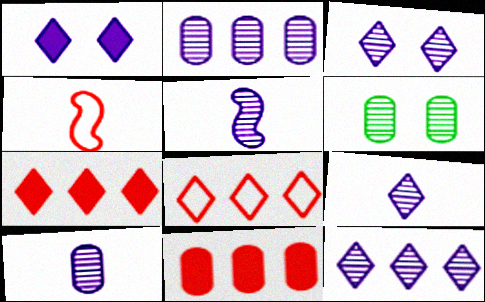[[2, 3, 5], 
[3, 9, 12], 
[5, 9, 10]]